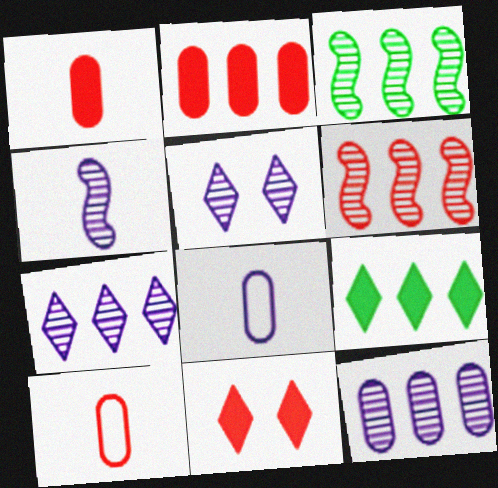[[3, 8, 11], 
[4, 5, 12], 
[6, 10, 11]]